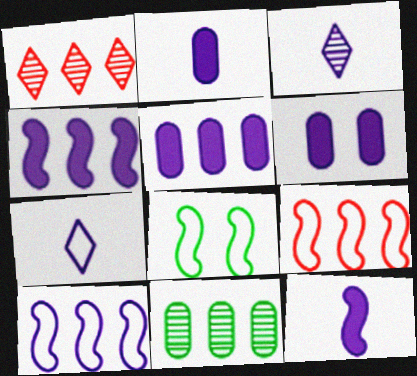[[1, 2, 8], 
[2, 5, 6], 
[3, 6, 10]]